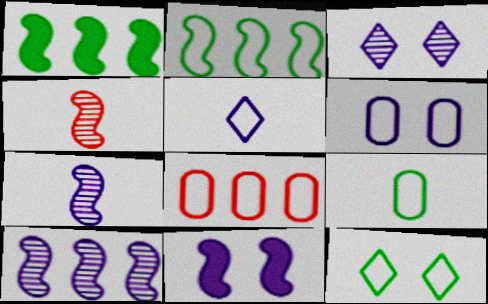[[2, 4, 11], 
[2, 9, 12], 
[3, 6, 11], 
[6, 8, 9]]